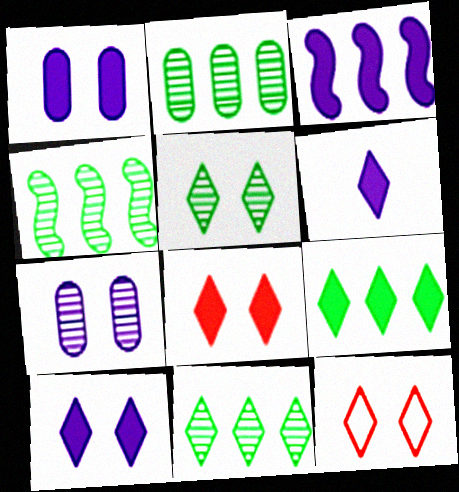[[1, 3, 6], 
[2, 4, 11], 
[5, 10, 12], 
[6, 8, 9], 
[6, 11, 12]]